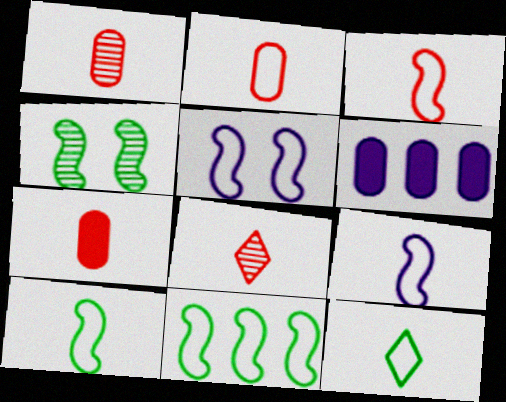[[1, 2, 7], 
[2, 9, 12], 
[3, 5, 11], 
[3, 7, 8], 
[3, 9, 10]]